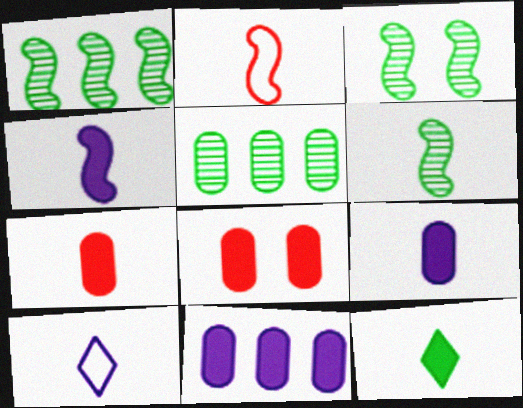[[1, 3, 6], 
[1, 8, 10], 
[2, 4, 6], 
[4, 7, 12], 
[6, 7, 10]]